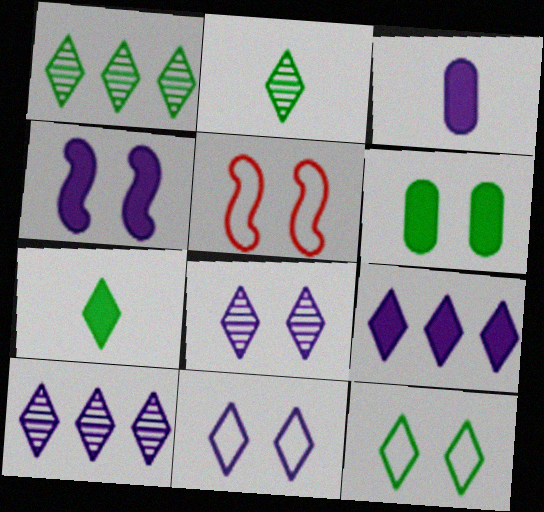[[1, 3, 5], 
[1, 7, 12], 
[3, 4, 9], 
[5, 6, 8]]